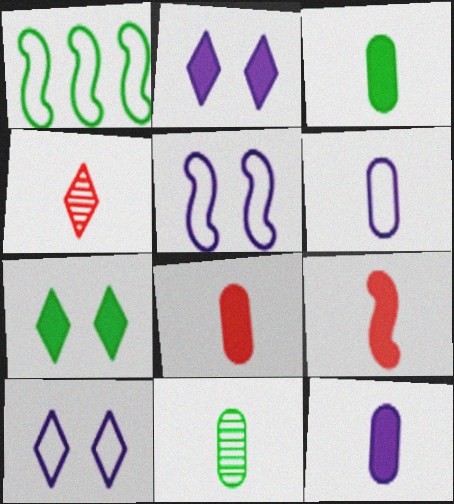[[1, 7, 11], 
[3, 8, 12], 
[6, 8, 11]]